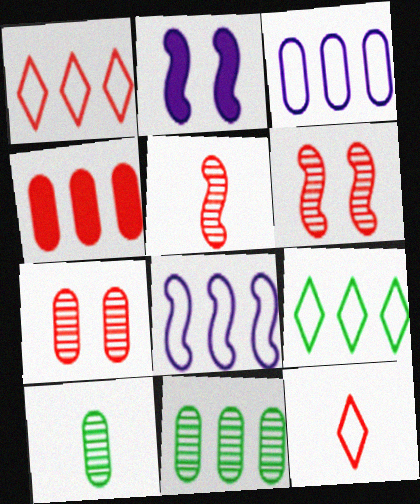[[1, 2, 10], 
[2, 11, 12], 
[3, 4, 11], 
[4, 6, 12]]